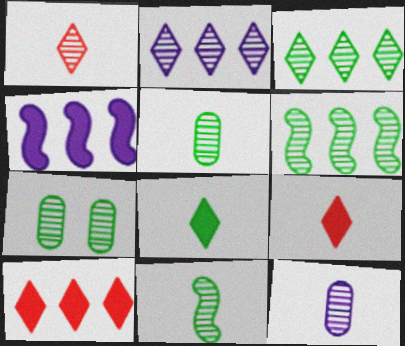[[1, 11, 12], 
[3, 7, 11]]